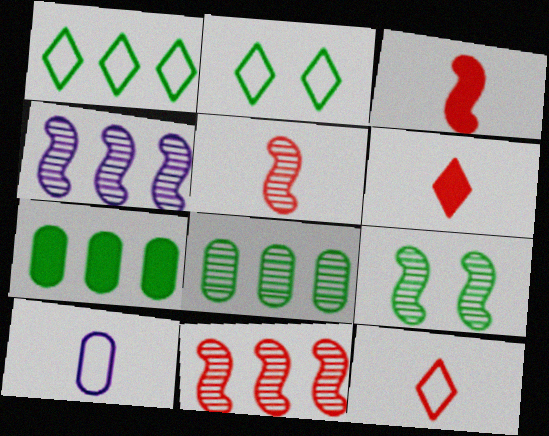[[4, 5, 9]]